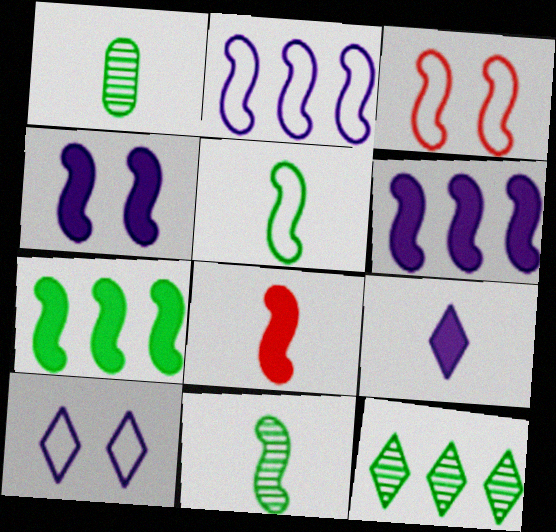[[2, 3, 5], 
[3, 6, 11], 
[4, 7, 8]]